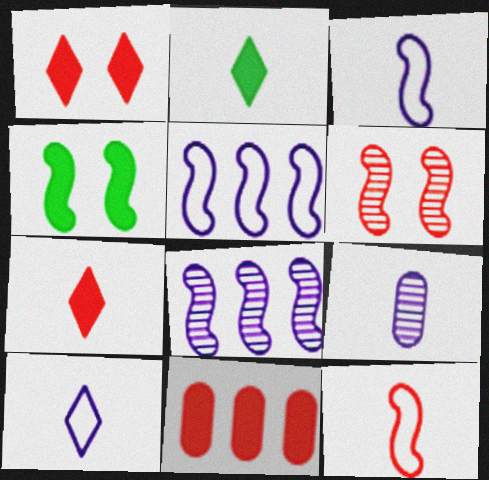[[2, 9, 12], 
[4, 8, 12]]